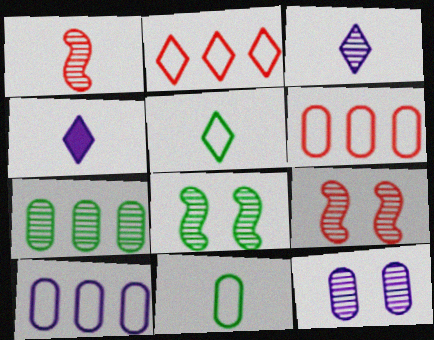[[1, 4, 11], 
[3, 7, 9], 
[4, 6, 8]]